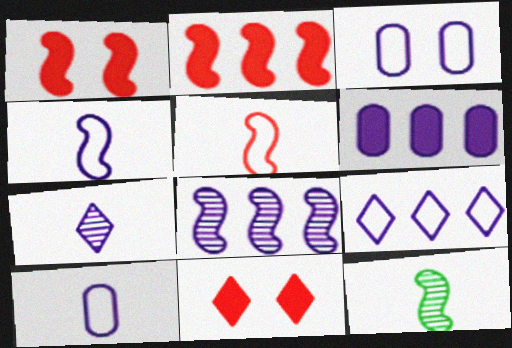[[3, 4, 9], 
[6, 8, 9]]